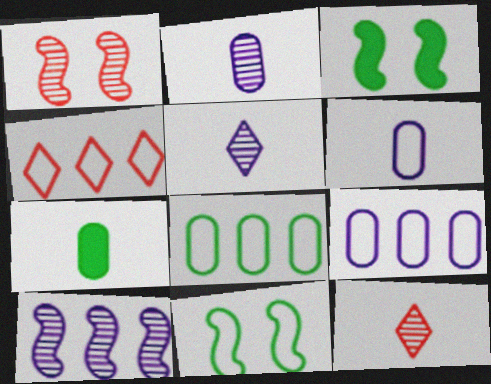[[2, 3, 4], 
[3, 9, 12], 
[4, 6, 11]]